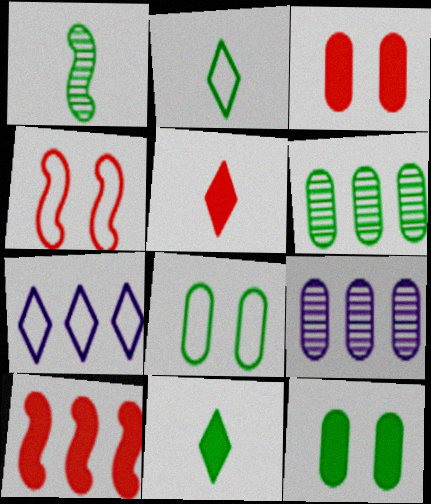[[1, 3, 7], 
[3, 5, 10], 
[4, 9, 11], 
[6, 7, 10]]